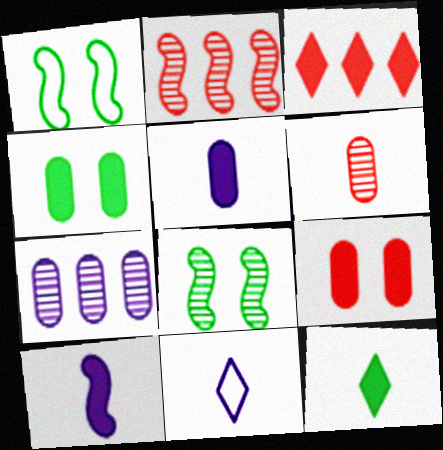[[1, 2, 10], 
[2, 4, 11], 
[3, 4, 10]]